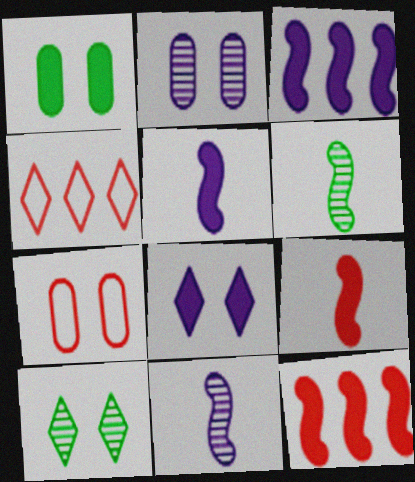[[1, 2, 7], 
[1, 4, 11]]